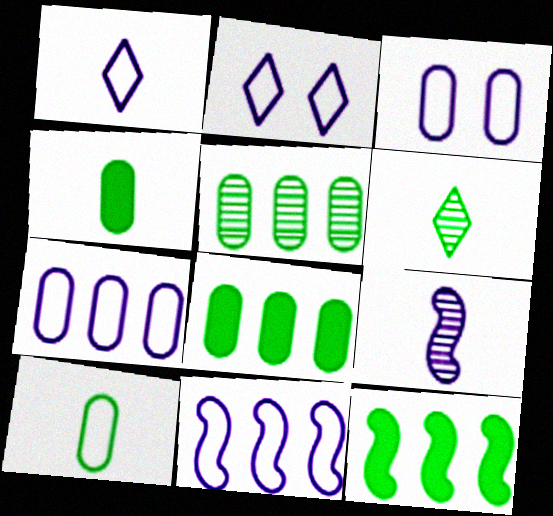[[1, 3, 11]]